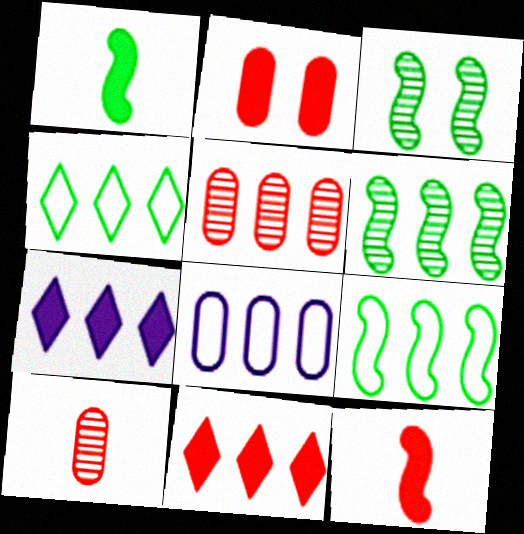[[1, 2, 7], 
[1, 3, 9], 
[2, 11, 12], 
[5, 7, 9], 
[6, 8, 11]]